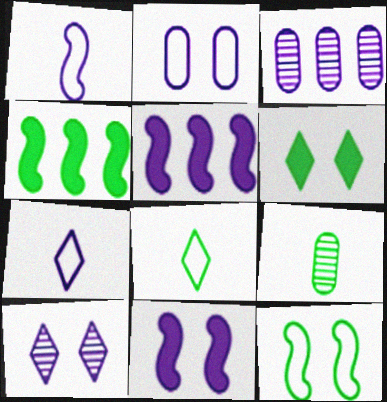[[2, 10, 11], 
[3, 7, 11]]